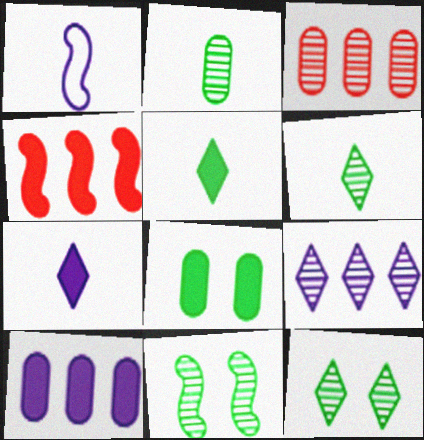[[1, 4, 11], 
[4, 7, 8]]